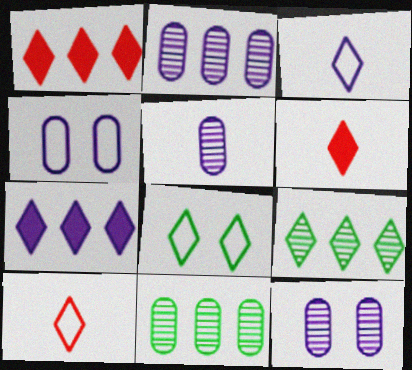[[2, 5, 12]]